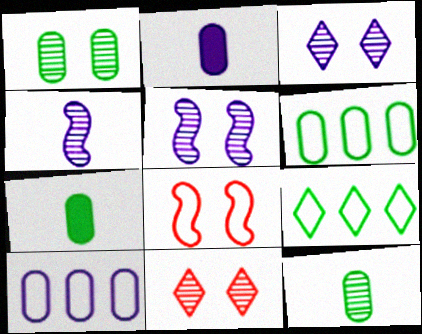[[1, 5, 11], 
[1, 6, 7]]